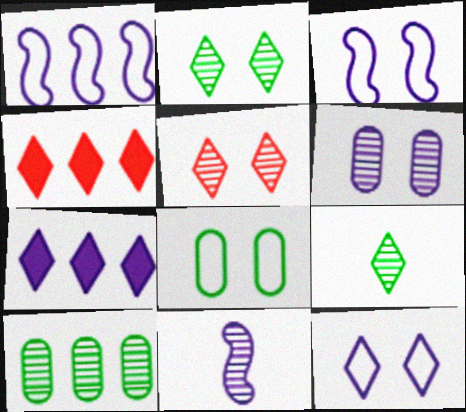[[1, 4, 10], 
[4, 8, 11], 
[4, 9, 12], 
[5, 10, 11]]